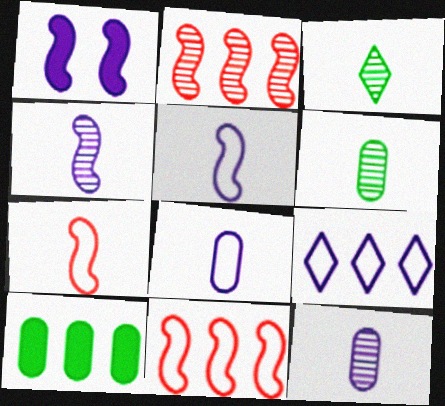[[1, 9, 12], 
[2, 9, 10]]